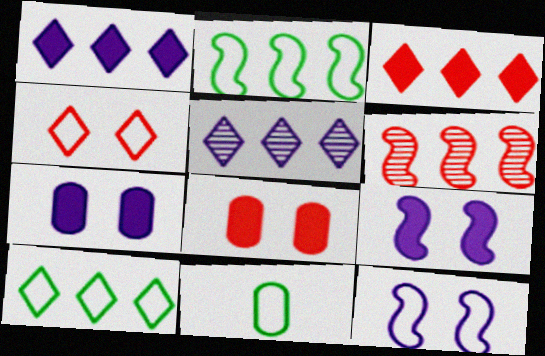[[3, 5, 10]]